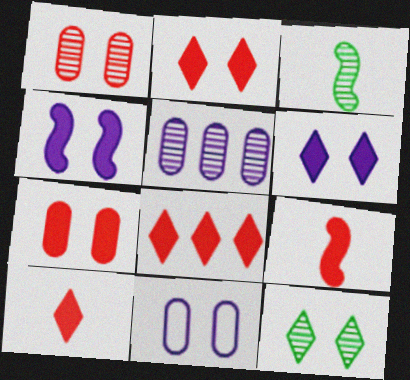[[2, 8, 10], 
[3, 8, 11], 
[7, 8, 9]]